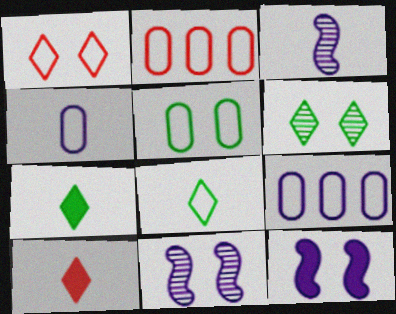[[2, 4, 5], 
[2, 7, 11]]